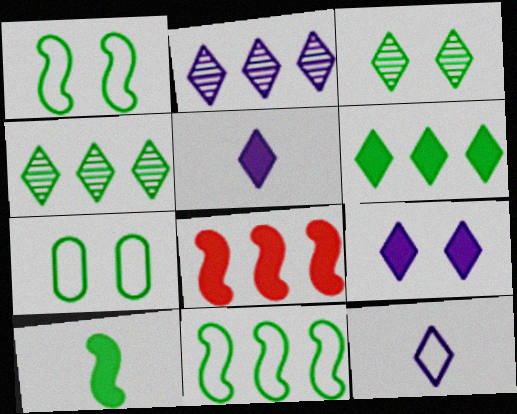[[2, 9, 12], 
[4, 7, 10]]